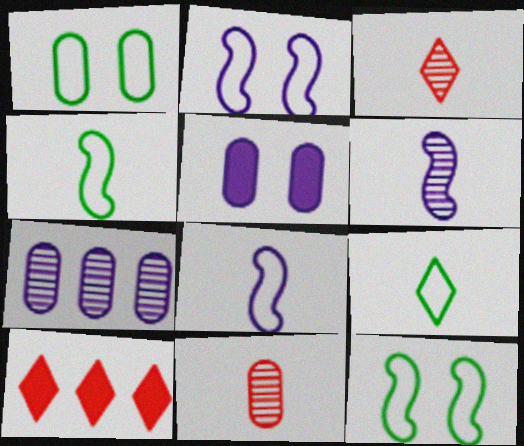[[1, 6, 10]]